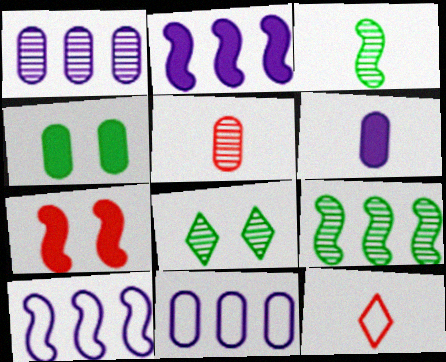[[3, 6, 12], 
[3, 7, 10], 
[4, 5, 11]]